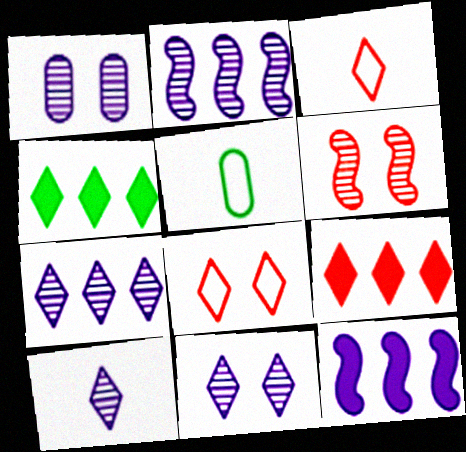[[1, 2, 10], 
[3, 4, 11], 
[4, 8, 10], 
[7, 10, 11]]